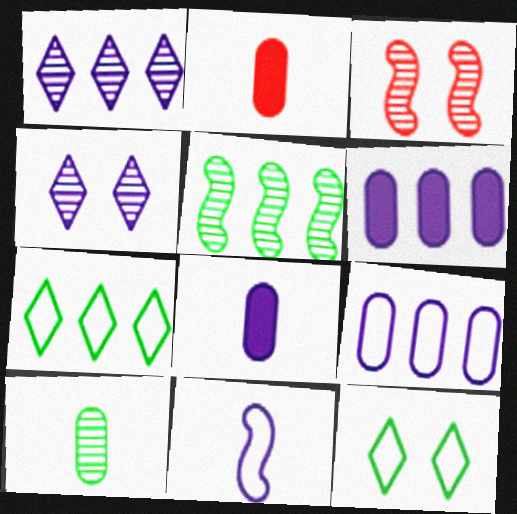[[1, 3, 10], 
[3, 7, 8], 
[4, 6, 11]]